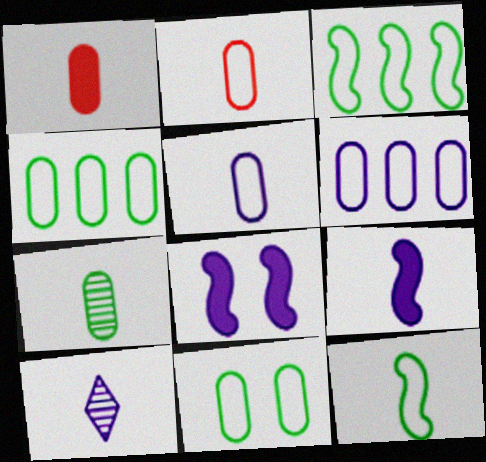[[1, 5, 7], 
[1, 10, 12], 
[2, 6, 11], 
[5, 9, 10], 
[6, 8, 10]]